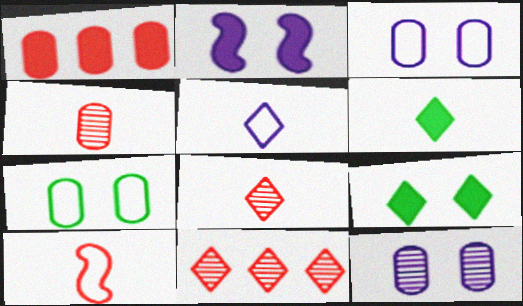[[1, 2, 6], 
[5, 6, 8], 
[5, 9, 11]]